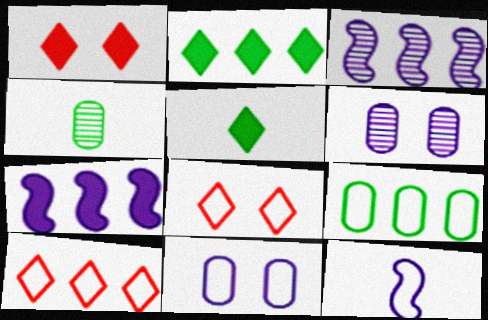[[4, 7, 8], 
[8, 9, 12]]